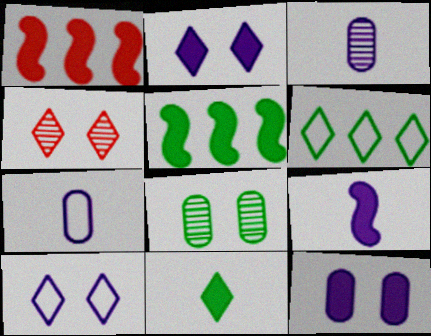[[1, 11, 12], 
[4, 5, 7]]